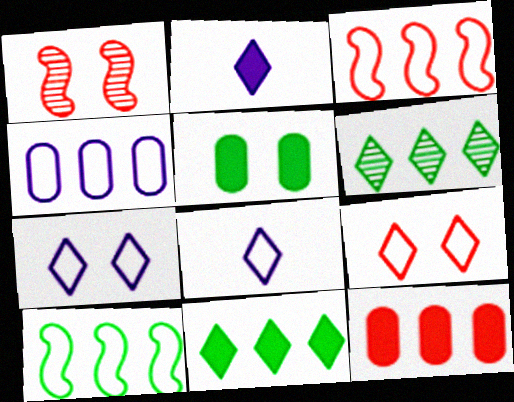[[1, 5, 7], 
[2, 6, 9]]